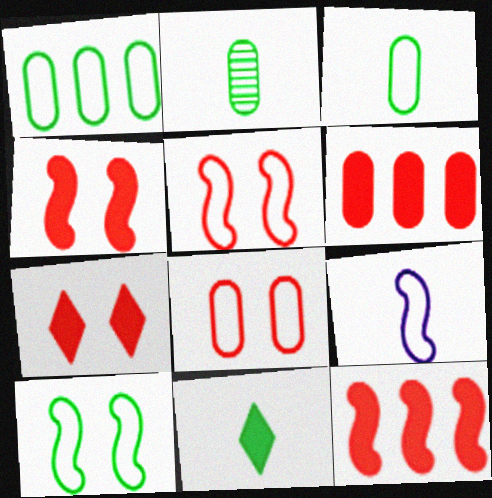[]